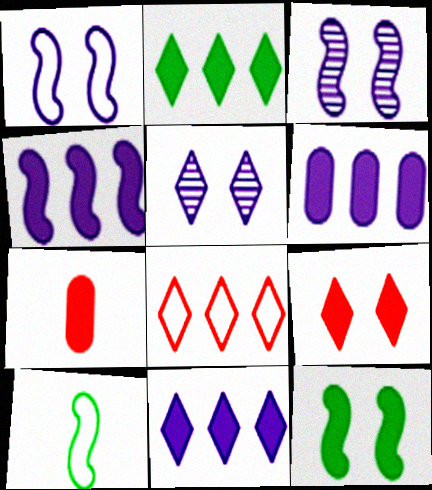[[4, 6, 11], 
[7, 11, 12]]